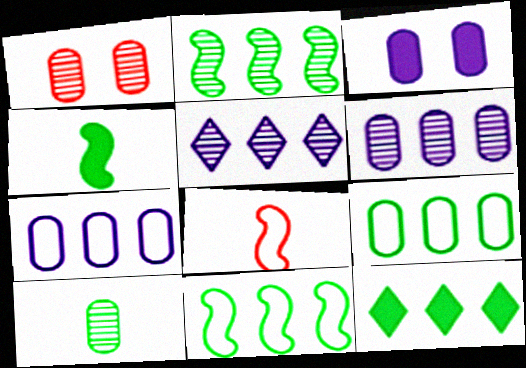[[1, 6, 10], 
[2, 9, 12]]